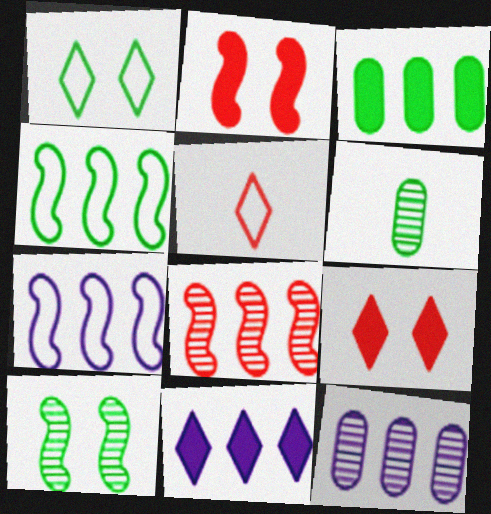[[6, 7, 9], 
[7, 11, 12]]